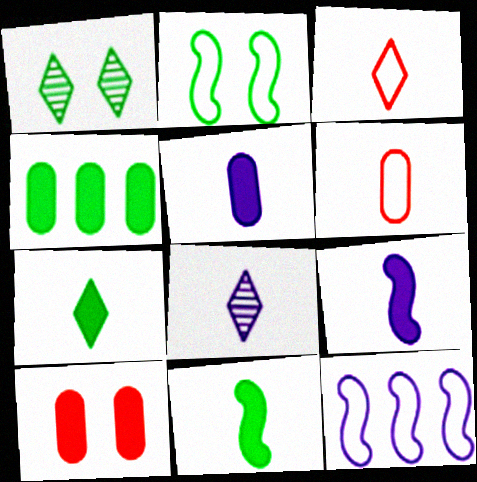[[3, 7, 8], 
[4, 5, 10], 
[6, 8, 11]]